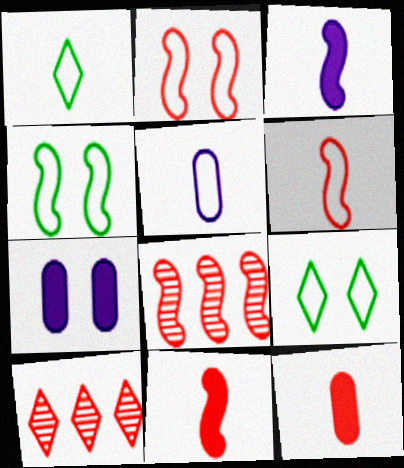[[1, 5, 6], 
[1, 7, 8], 
[2, 8, 11], 
[2, 10, 12], 
[3, 4, 8]]